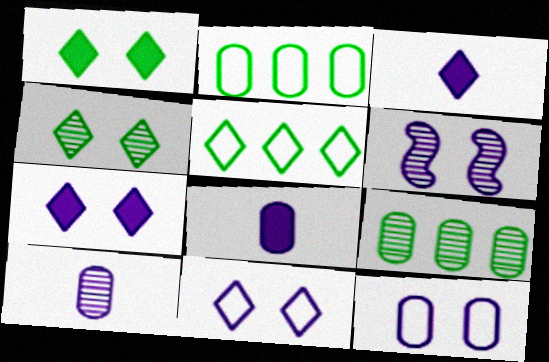[[6, 7, 12]]